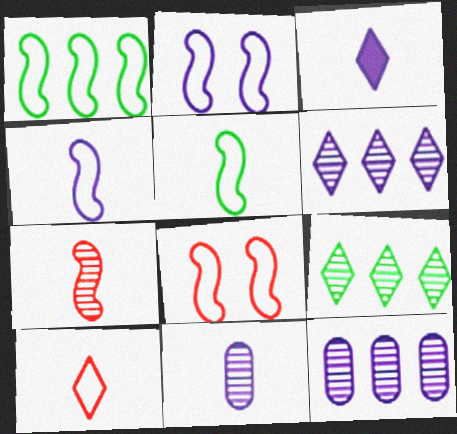[[1, 4, 8], 
[2, 3, 12], 
[3, 4, 11]]